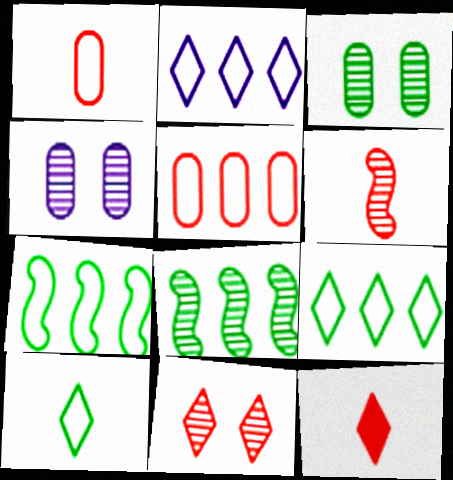[[1, 6, 12], 
[2, 5, 7], 
[4, 7, 12]]